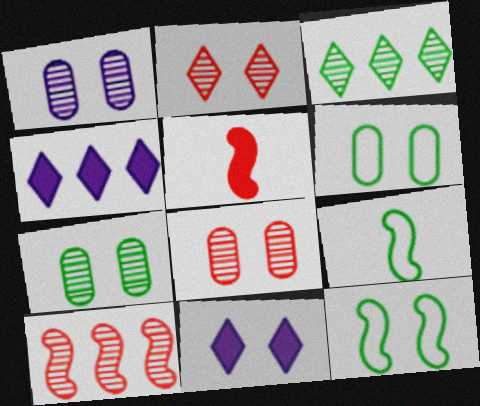[[1, 7, 8], 
[4, 8, 9], 
[8, 11, 12]]